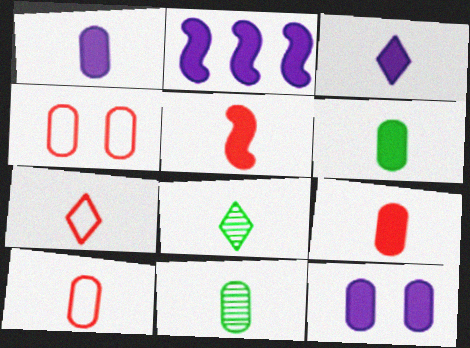[[1, 6, 9], 
[1, 10, 11], 
[2, 3, 12], 
[2, 4, 8], 
[3, 5, 6], 
[3, 7, 8]]